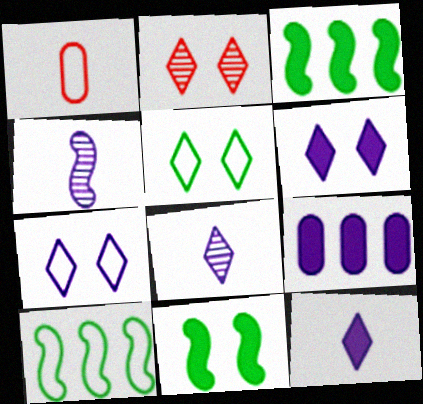[[1, 7, 10], 
[2, 5, 6], 
[4, 7, 9]]